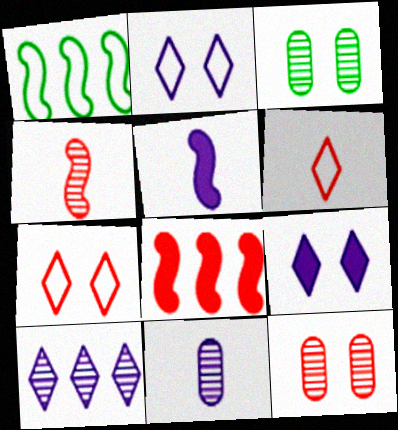[[3, 4, 10], 
[6, 8, 12]]